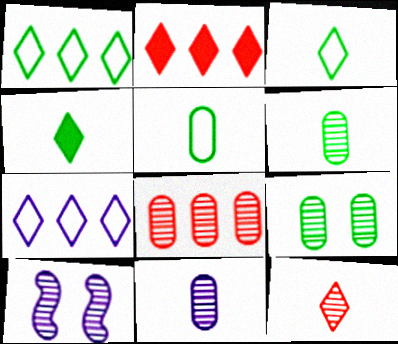[[2, 5, 10], 
[8, 9, 11]]